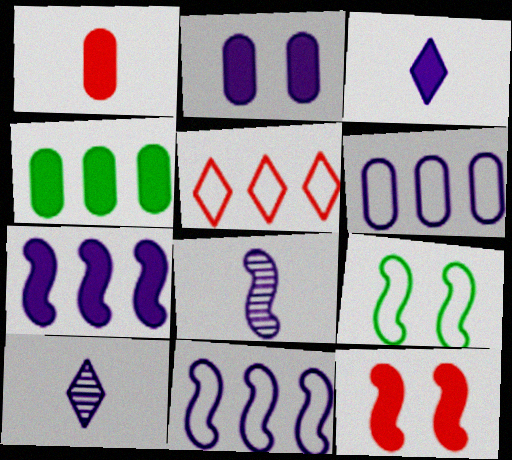[[1, 2, 4], 
[2, 3, 7], 
[2, 10, 11], 
[3, 4, 12]]